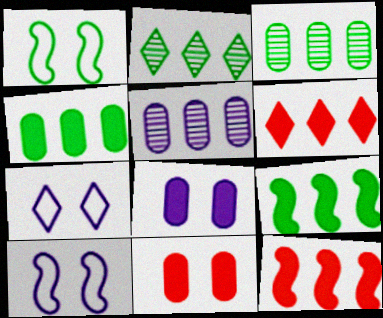[]